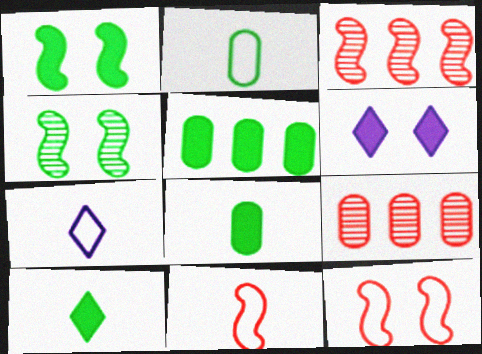[[1, 5, 10], 
[1, 7, 9], 
[2, 3, 6], 
[2, 7, 11]]